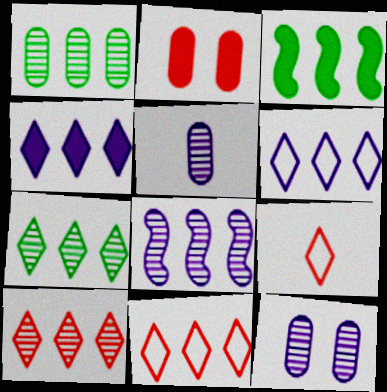[[1, 8, 10], 
[3, 9, 12], 
[4, 7, 11]]